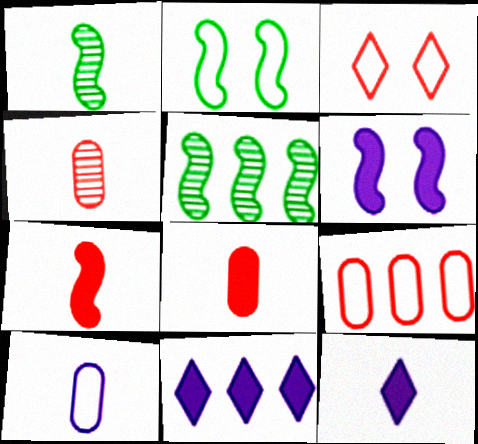[[2, 4, 11], 
[5, 9, 11]]